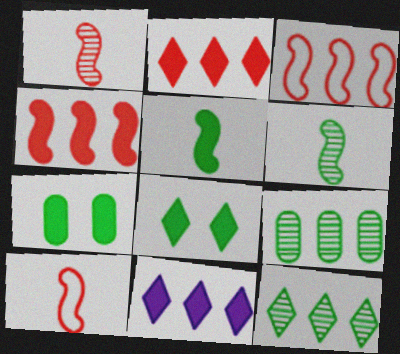[[3, 9, 11]]